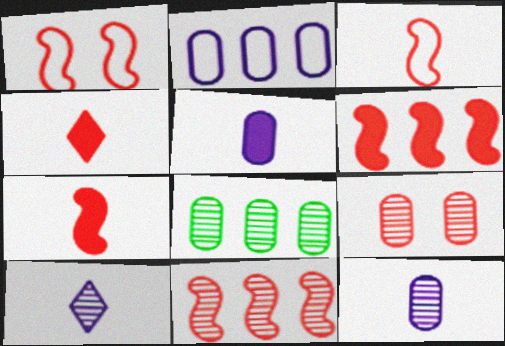[[1, 7, 11], 
[8, 9, 12]]